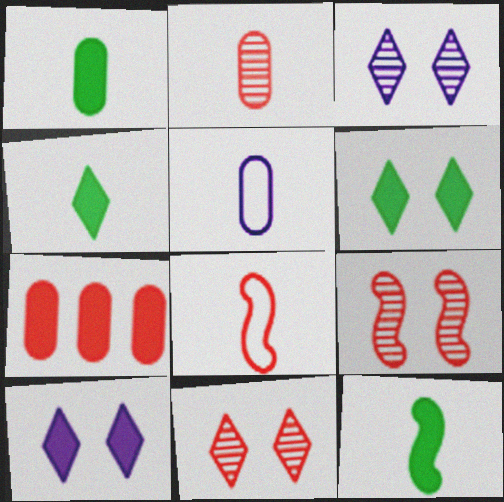[[1, 2, 5], 
[1, 4, 12], 
[7, 8, 11], 
[7, 10, 12]]